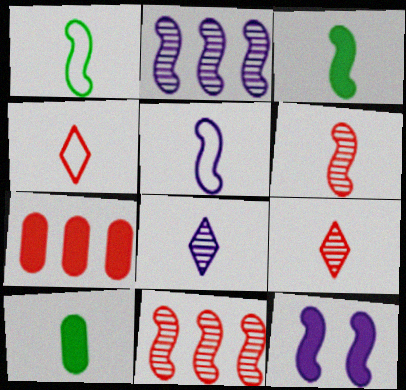[[1, 11, 12], 
[2, 5, 12], 
[3, 5, 6], 
[5, 9, 10]]